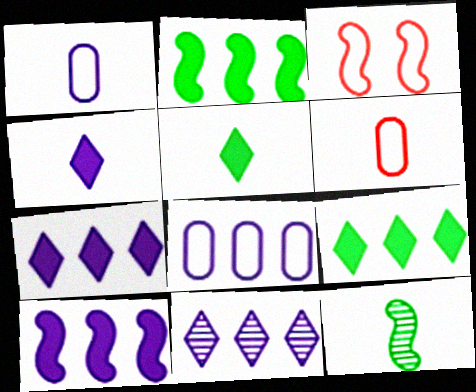[[3, 10, 12], 
[4, 6, 12], 
[8, 10, 11]]